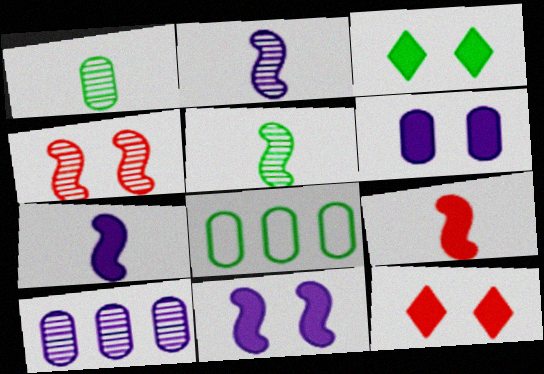[[2, 8, 12], 
[3, 5, 8]]